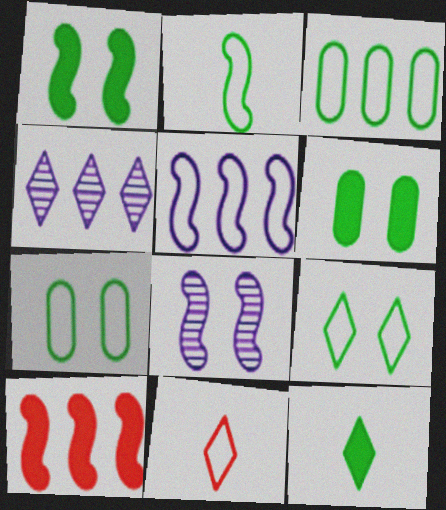[[2, 3, 9], 
[2, 8, 10], 
[3, 4, 10], 
[5, 7, 11]]